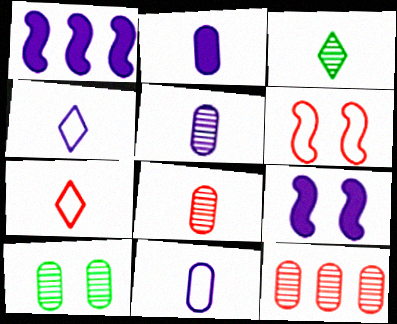[[1, 7, 10], 
[2, 5, 11], 
[5, 10, 12]]